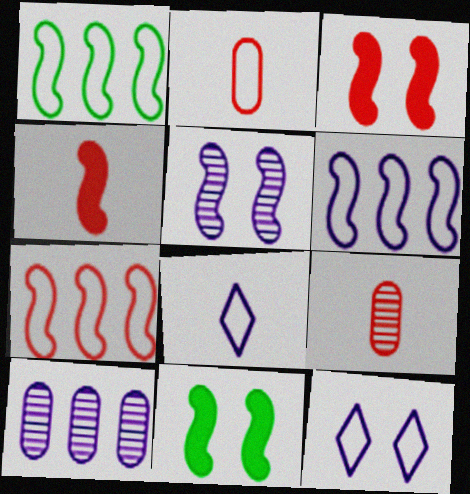[[1, 2, 12], 
[1, 4, 5], 
[1, 6, 7]]